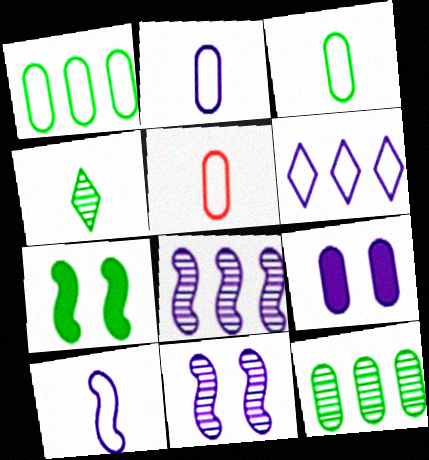[[1, 4, 7], 
[2, 3, 5], 
[5, 9, 12]]